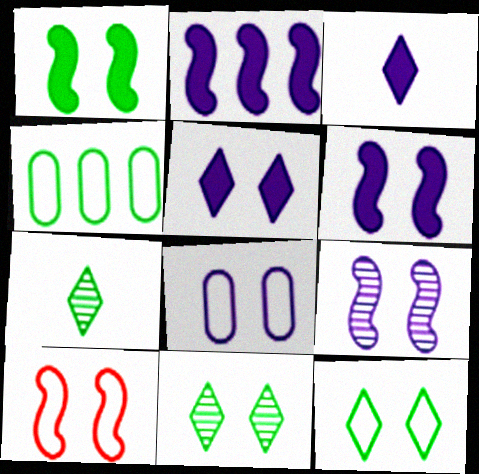[[1, 4, 7], 
[1, 9, 10], 
[5, 8, 9], 
[8, 10, 12]]